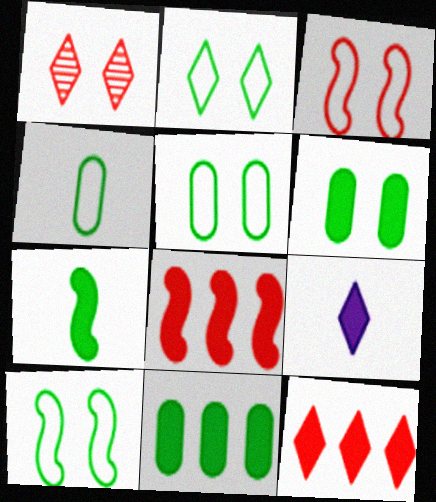[[2, 5, 10], 
[6, 8, 9]]